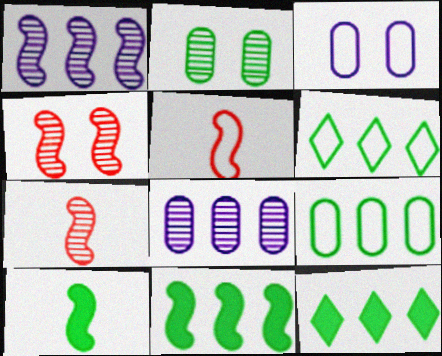[[2, 6, 10], 
[3, 5, 6], 
[3, 7, 12]]